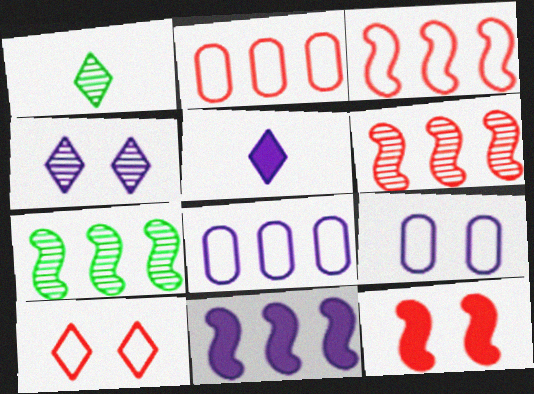[[1, 8, 12], 
[3, 7, 11]]